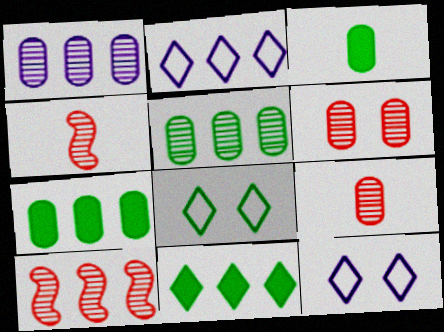[[2, 7, 10], 
[3, 10, 12], 
[4, 7, 12]]